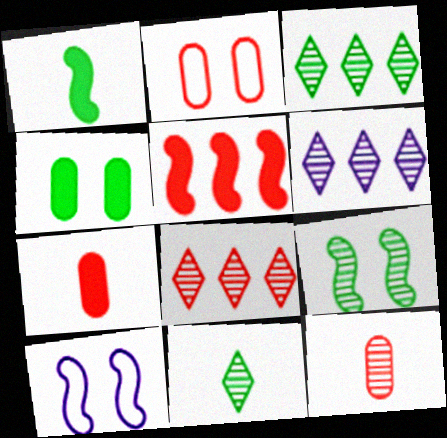[[1, 2, 6], 
[3, 6, 8], 
[3, 7, 10], 
[6, 9, 12]]